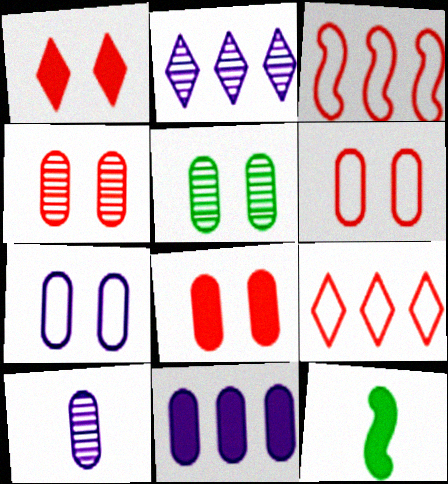[[1, 11, 12], 
[2, 6, 12], 
[4, 6, 8], 
[5, 7, 8], 
[7, 10, 11]]